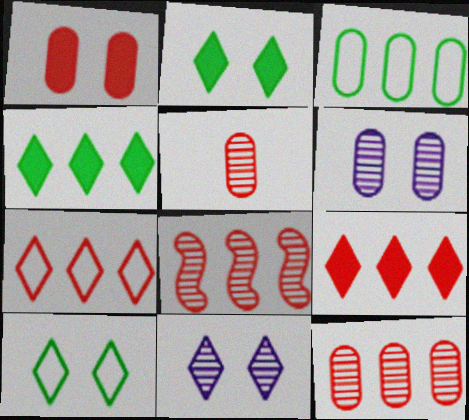[]